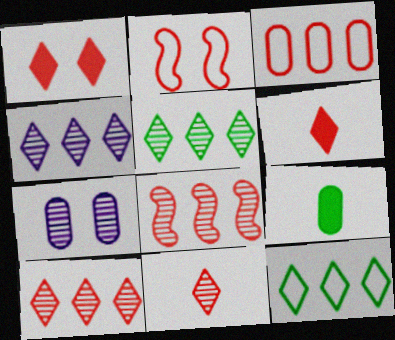[[2, 4, 9], 
[3, 7, 9], 
[4, 5, 10]]